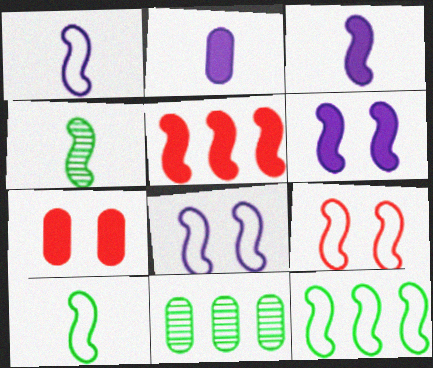[[1, 9, 12], 
[4, 5, 8]]